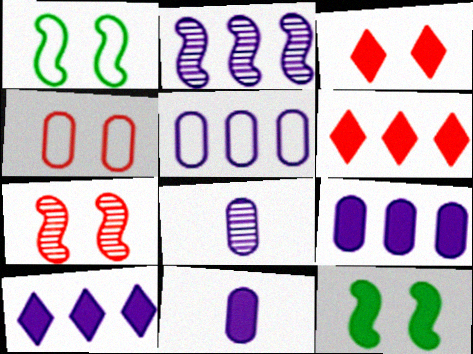[[1, 6, 8], 
[2, 5, 10], 
[3, 4, 7], 
[6, 11, 12]]